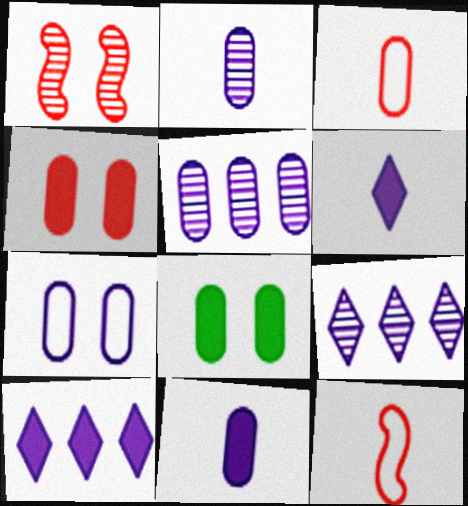[[3, 5, 8], 
[5, 7, 11], 
[8, 9, 12]]